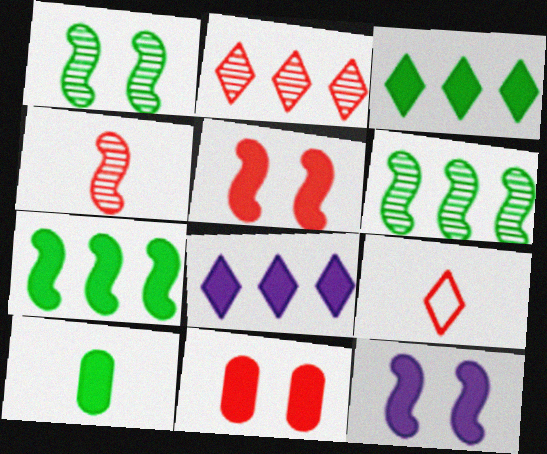[[5, 8, 10]]